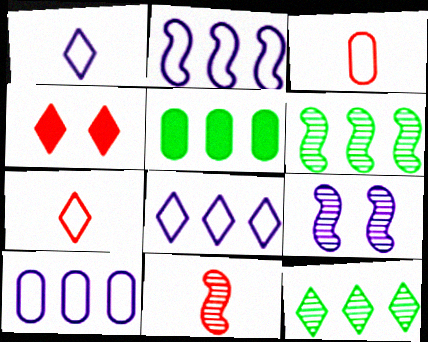[[1, 4, 12], 
[2, 8, 10], 
[5, 7, 9], 
[6, 9, 11]]